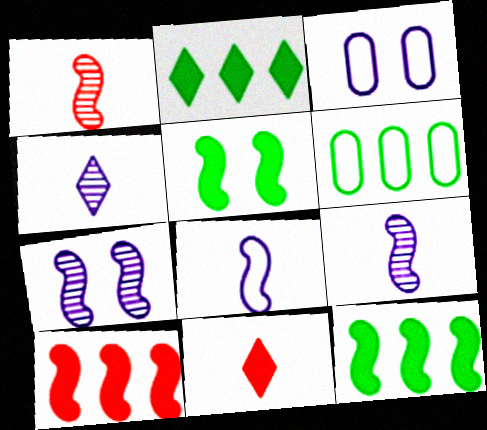[[1, 2, 3], 
[6, 7, 11]]